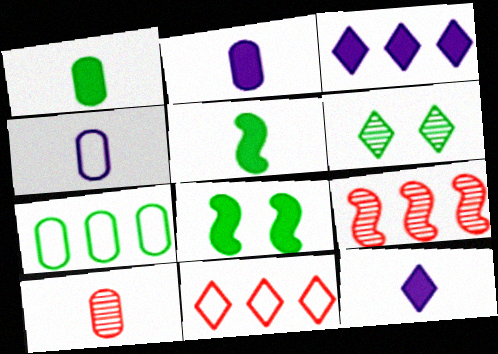[[1, 4, 10], 
[3, 7, 9], 
[5, 6, 7], 
[6, 11, 12]]